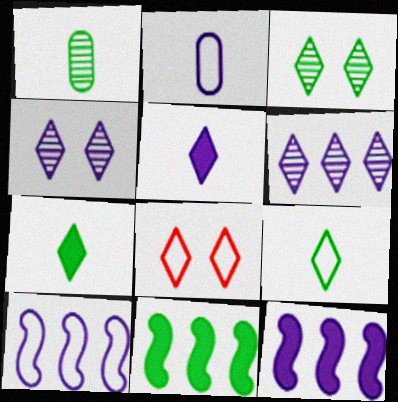[[1, 8, 12], 
[2, 4, 12], 
[6, 7, 8]]